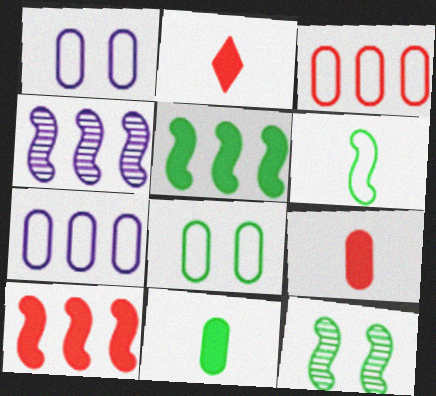[[2, 4, 8], 
[2, 7, 12], 
[5, 6, 12]]